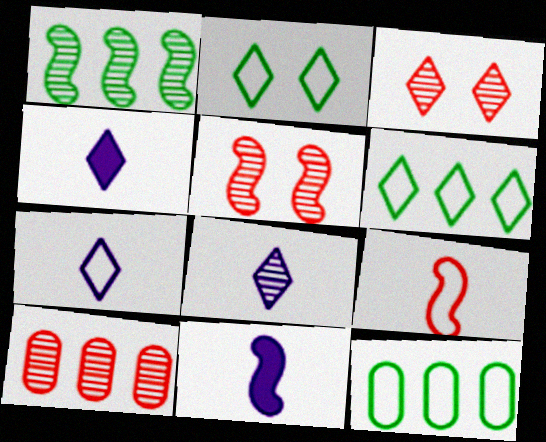[[2, 10, 11], 
[3, 4, 6], 
[3, 11, 12], 
[4, 5, 12], 
[4, 7, 8]]